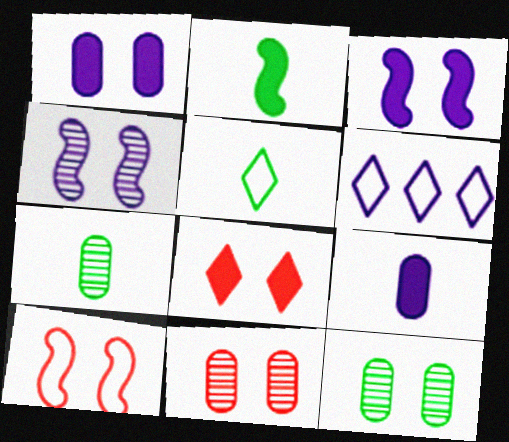[[2, 5, 7], 
[2, 6, 11], 
[4, 6, 9], 
[8, 10, 11]]